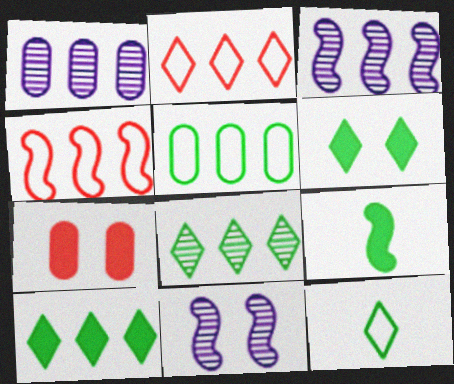[[1, 4, 10], 
[3, 7, 12], 
[4, 9, 11], 
[6, 8, 12]]